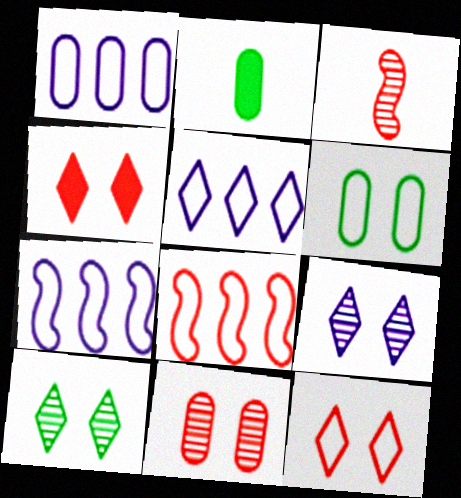[[1, 2, 11], 
[1, 5, 7], 
[2, 8, 9]]